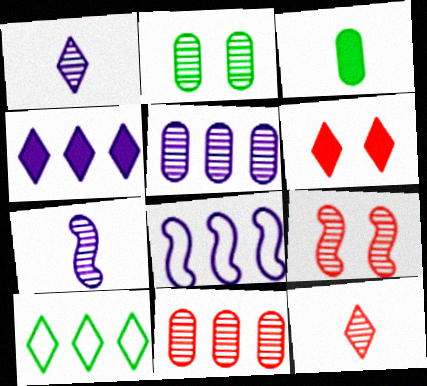[[1, 6, 10], 
[4, 5, 8], 
[9, 11, 12]]